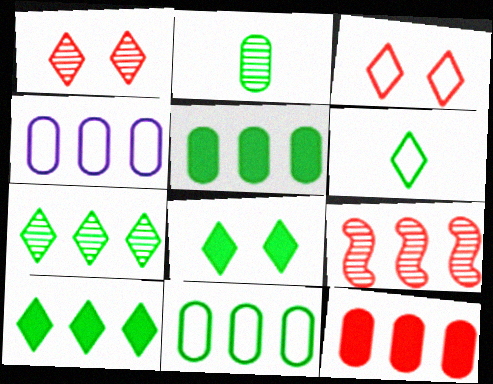[[4, 9, 10], 
[6, 7, 8]]